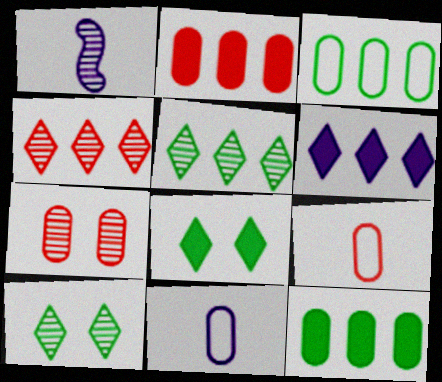[[1, 5, 7], 
[2, 7, 9], 
[7, 11, 12]]